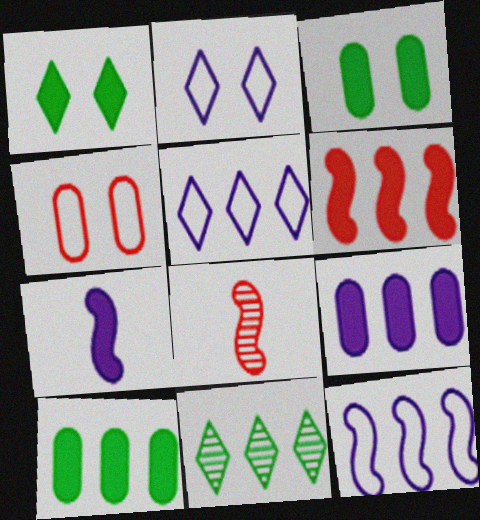[[2, 8, 10], 
[3, 5, 8], 
[4, 7, 11]]